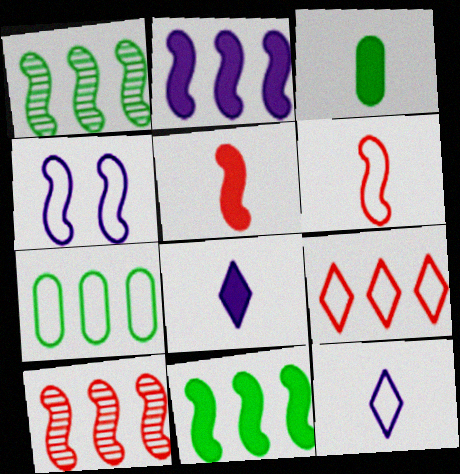[[1, 4, 5], 
[3, 5, 8]]